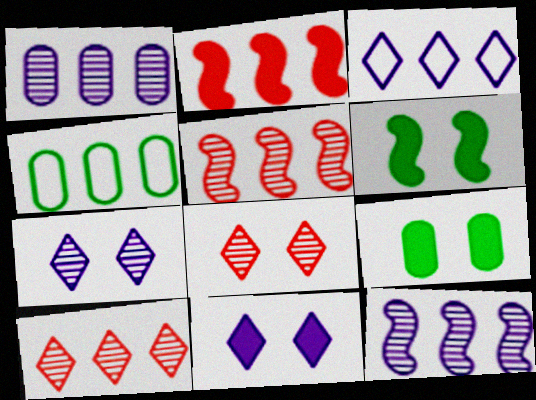[]